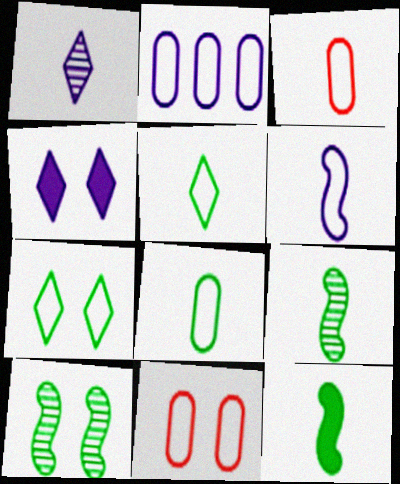[[1, 3, 12], 
[2, 8, 11], 
[3, 5, 6], 
[4, 10, 11]]